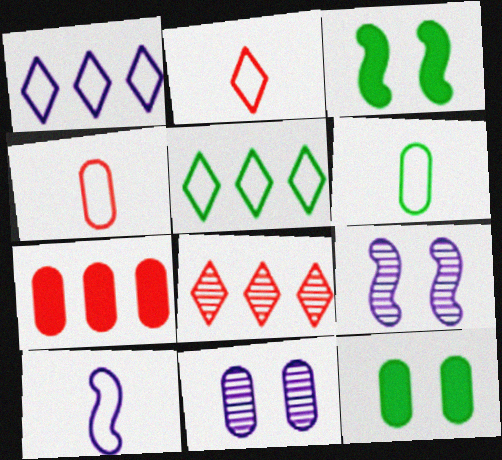[[2, 6, 10], 
[6, 7, 11], 
[8, 10, 12]]